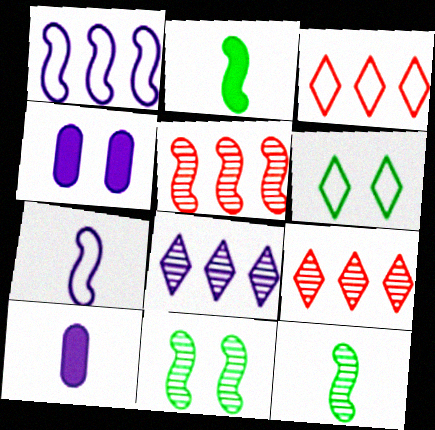[[3, 4, 12], 
[3, 10, 11], 
[4, 7, 8], 
[5, 6, 10]]